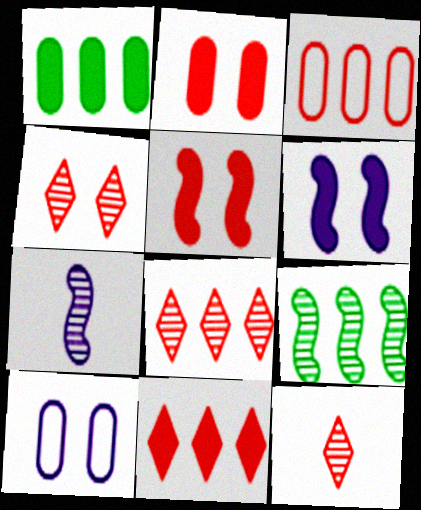[[3, 5, 12], 
[4, 8, 12]]